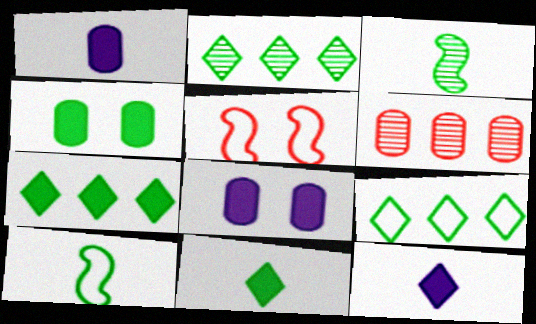[[1, 2, 5], 
[2, 4, 10], 
[2, 7, 9], 
[3, 4, 9]]